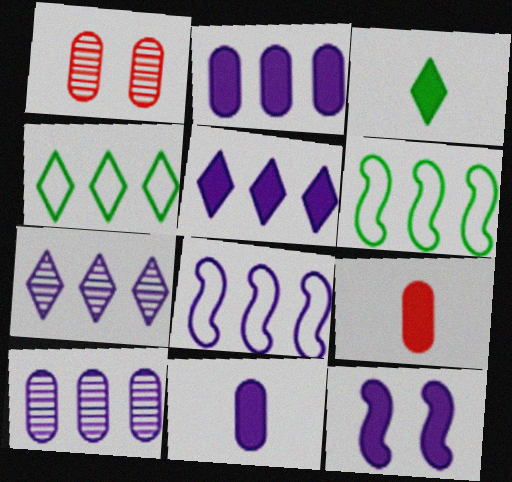[[1, 3, 8], 
[2, 7, 8], 
[5, 8, 10], 
[5, 11, 12]]